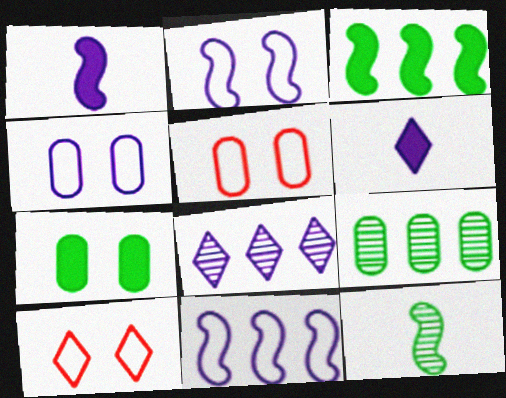[[1, 4, 8], 
[1, 9, 10]]